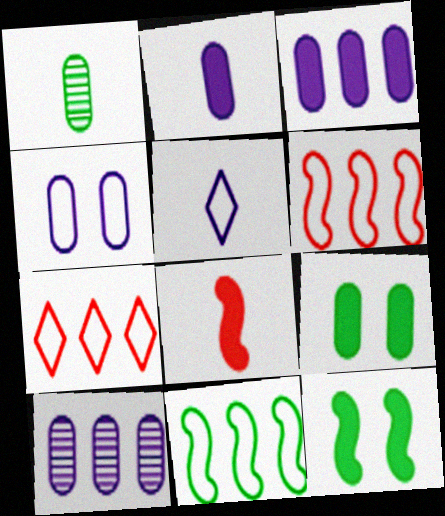[[1, 5, 8], 
[2, 4, 10]]